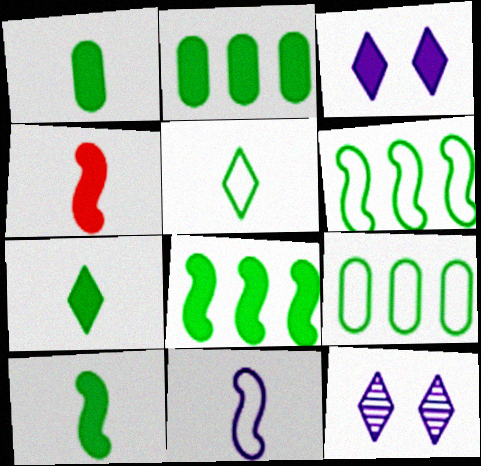[[1, 7, 10], 
[2, 3, 4], 
[4, 9, 12]]